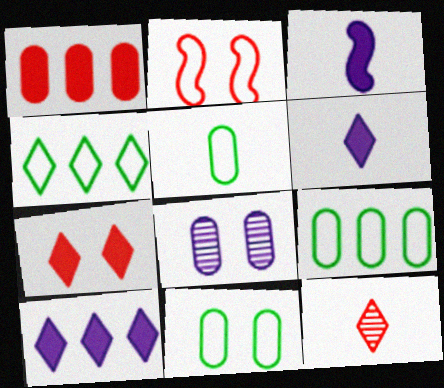[[1, 2, 12], 
[1, 5, 8], 
[3, 5, 12], 
[5, 9, 11]]